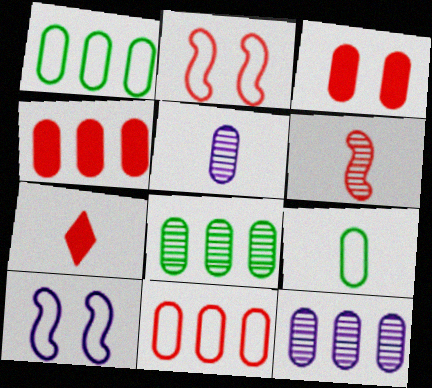[[1, 3, 5], 
[1, 4, 12], 
[3, 9, 12], 
[7, 8, 10]]